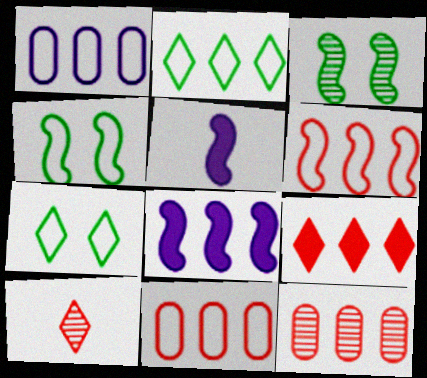[[1, 2, 6], 
[2, 8, 12], 
[3, 5, 6], 
[5, 7, 12], 
[6, 9, 12]]